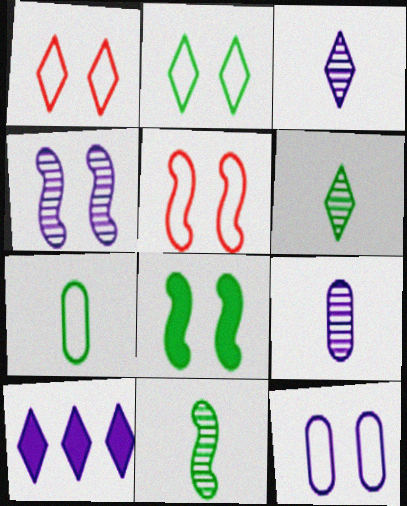[[1, 6, 10], 
[2, 5, 12], 
[4, 5, 8]]